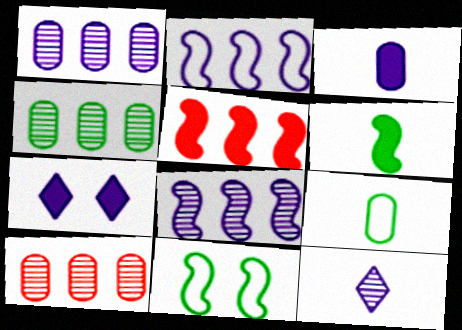[[1, 4, 10]]